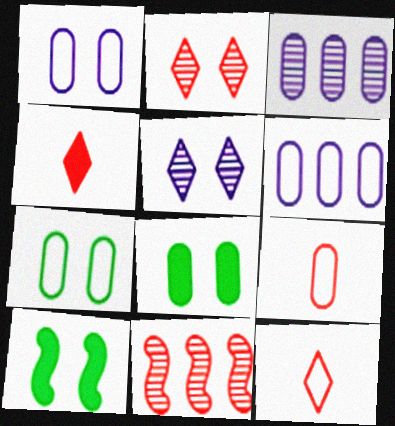[[1, 2, 10], 
[3, 8, 9], 
[3, 10, 12], 
[6, 7, 9]]